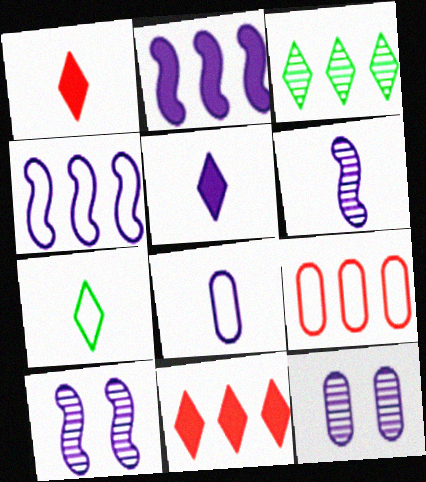[[2, 3, 9], 
[4, 5, 12], 
[5, 6, 8]]